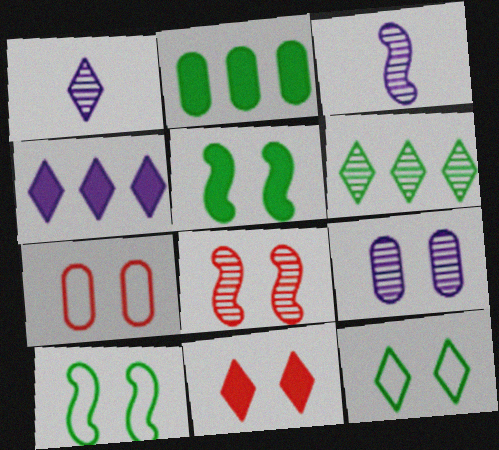[[7, 8, 11], 
[9, 10, 11]]